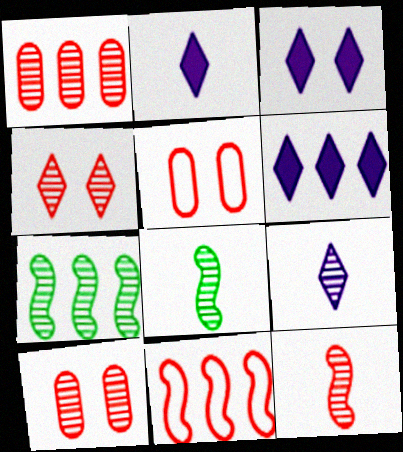[[1, 4, 12], 
[2, 3, 6], 
[2, 5, 7], 
[5, 6, 8], 
[7, 9, 10]]